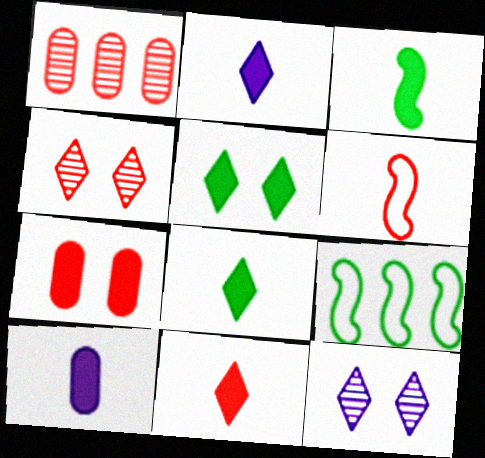[[2, 8, 11], 
[3, 10, 11], 
[4, 9, 10]]